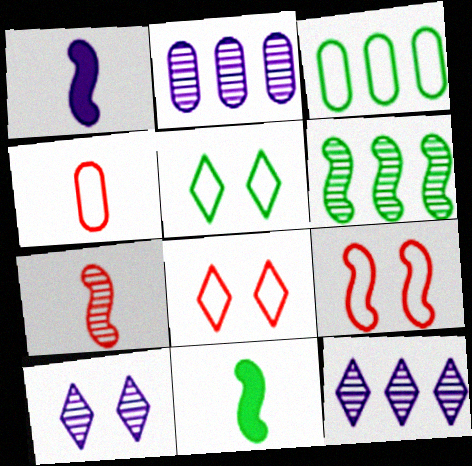[[1, 6, 9], 
[2, 8, 11]]